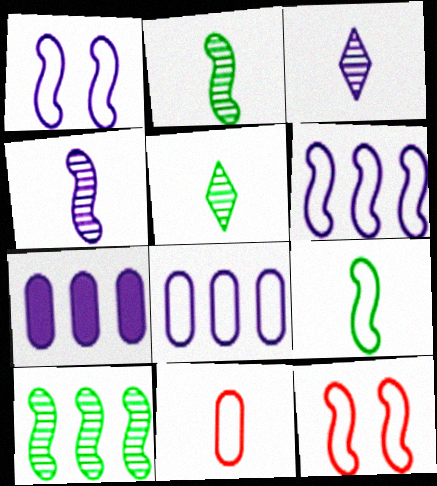[[1, 3, 7], 
[5, 7, 12], 
[6, 9, 12]]